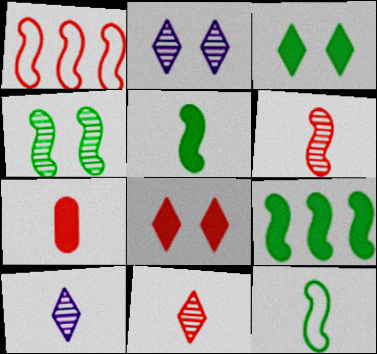[[4, 9, 12], 
[7, 10, 12]]